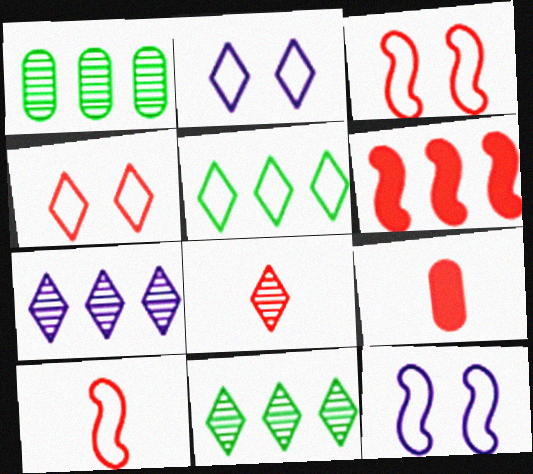[[8, 9, 10], 
[9, 11, 12]]